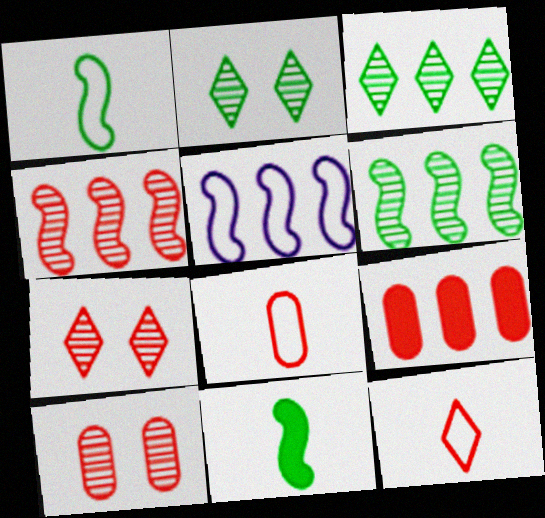[[3, 5, 9], 
[8, 9, 10]]